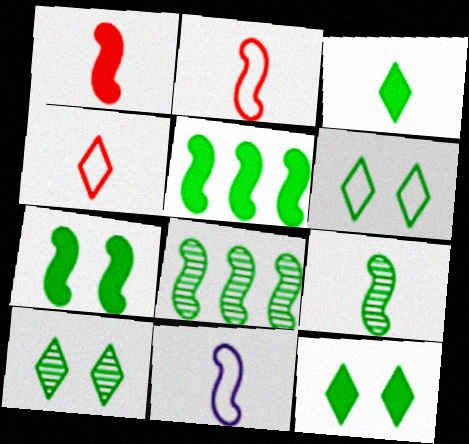[[1, 9, 11], 
[6, 10, 12]]